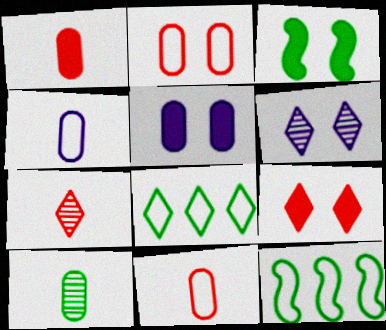[[1, 4, 10], 
[1, 6, 12], 
[2, 3, 6], 
[3, 5, 9], 
[3, 8, 10], 
[5, 7, 12]]